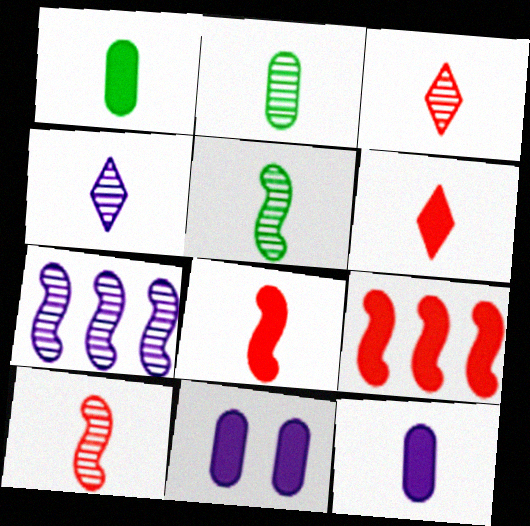[[2, 4, 10]]